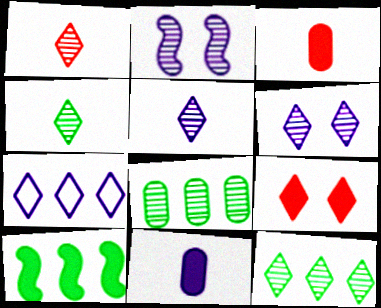[[1, 2, 8], 
[1, 4, 5], 
[1, 6, 12], 
[2, 7, 11], 
[4, 7, 9], 
[9, 10, 11]]